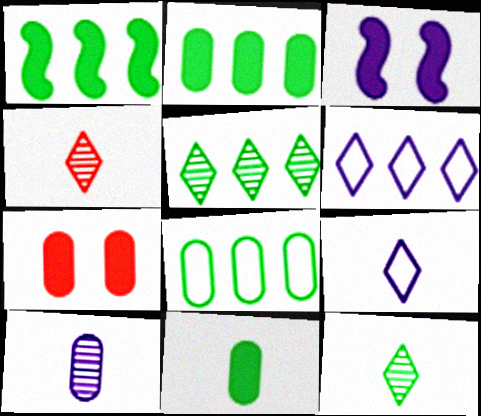[[1, 5, 8], 
[3, 4, 8], 
[3, 6, 10], 
[7, 8, 10]]